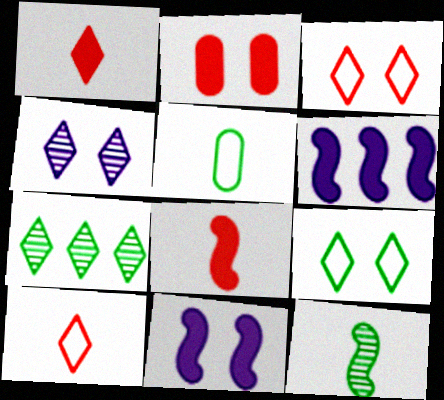[]